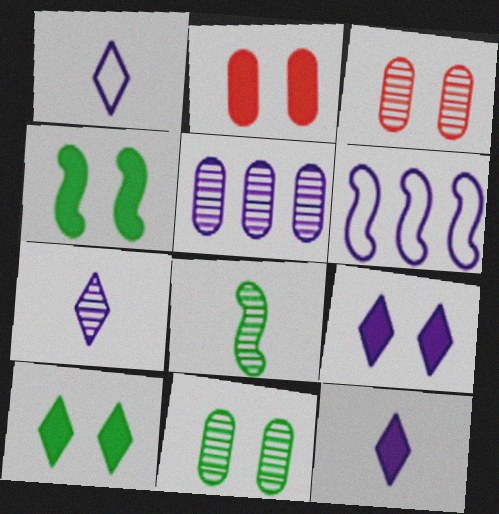[[1, 7, 12], 
[2, 4, 9]]